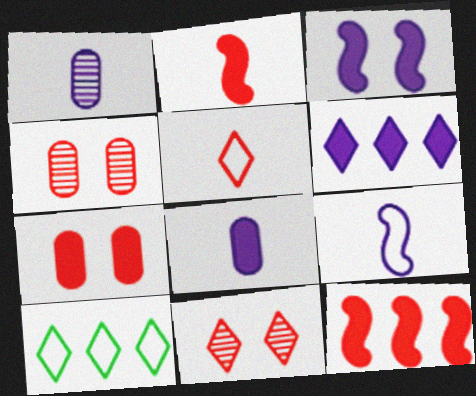[[3, 6, 8], 
[4, 5, 12]]